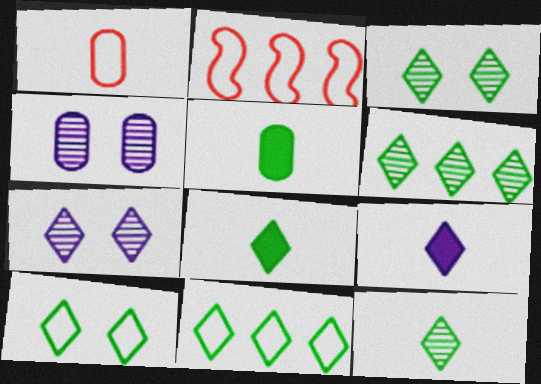[[2, 4, 8], 
[2, 5, 7], 
[3, 6, 12], 
[3, 8, 11], 
[6, 8, 10]]